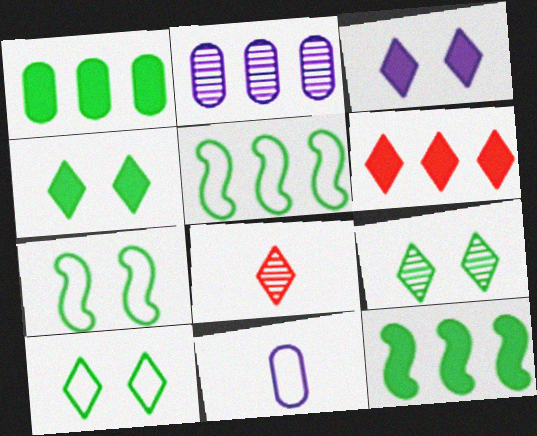[[2, 5, 6], 
[4, 9, 10]]